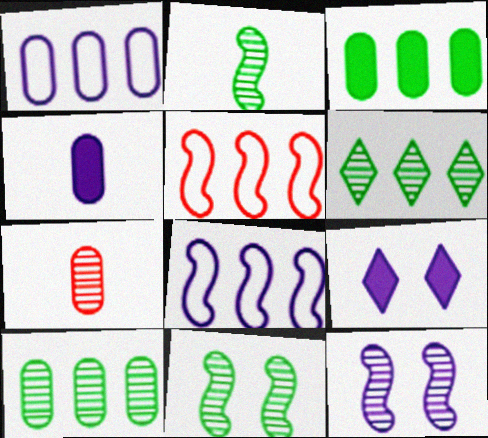[[6, 7, 12]]